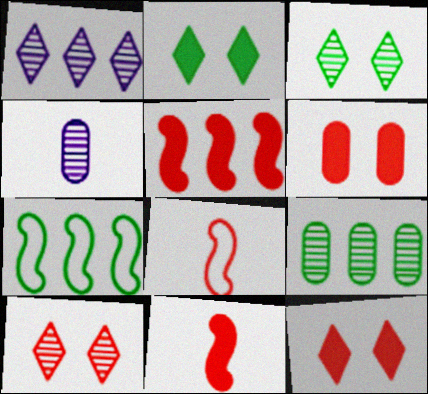[[4, 7, 12]]